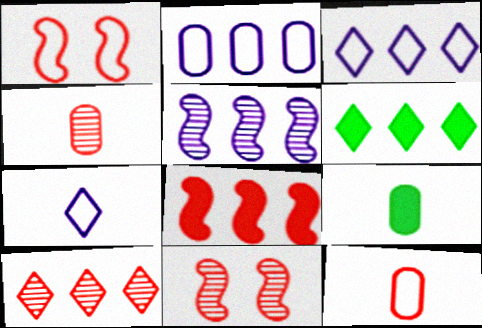[[3, 6, 10], 
[3, 9, 11], 
[4, 10, 11]]